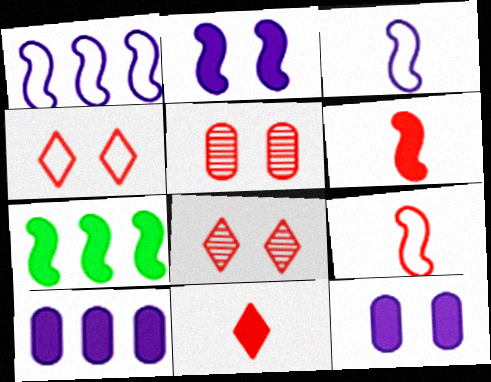[[2, 6, 7], 
[7, 11, 12]]